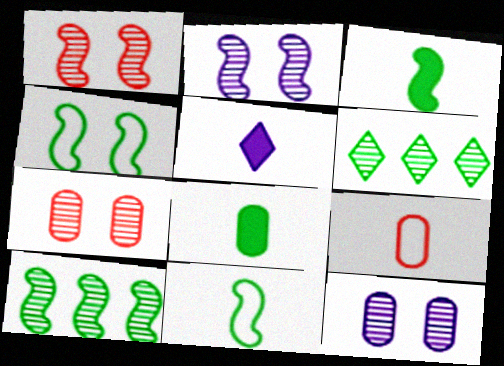[[3, 4, 10], 
[4, 6, 8]]